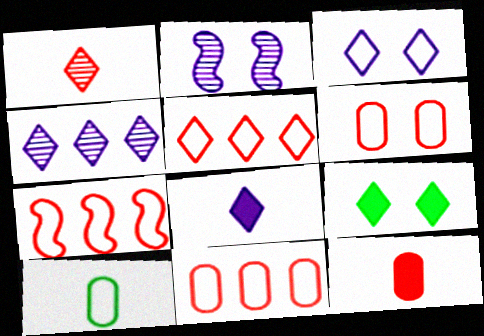[[2, 6, 9], 
[3, 4, 8], 
[3, 7, 10], 
[5, 7, 11]]